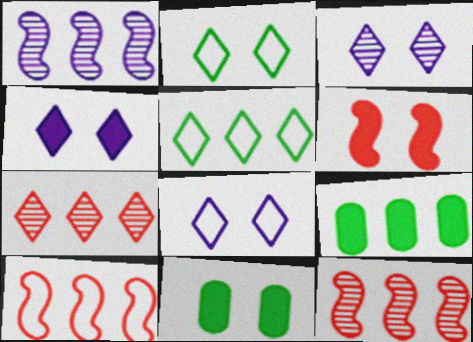[[3, 4, 8], 
[4, 6, 11]]